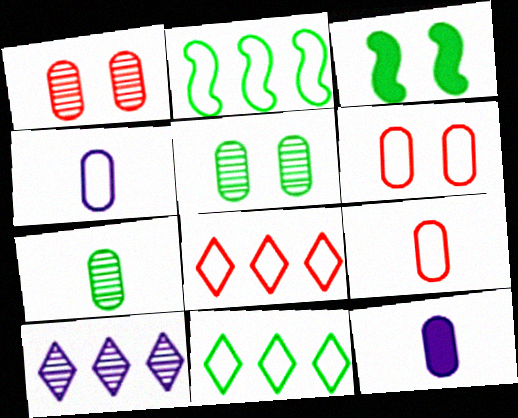[[3, 7, 11], 
[3, 9, 10], 
[7, 9, 12]]